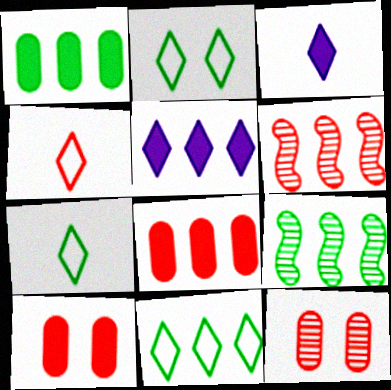[[1, 9, 11], 
[2, 7, 11], 
[4, 6, 10]]